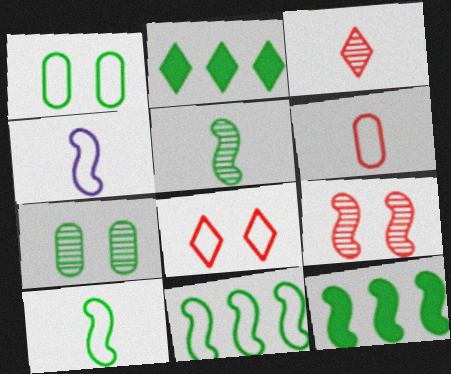[[1, 2, 5], 
[2, 7, 10], 
[4, 9, 12]]